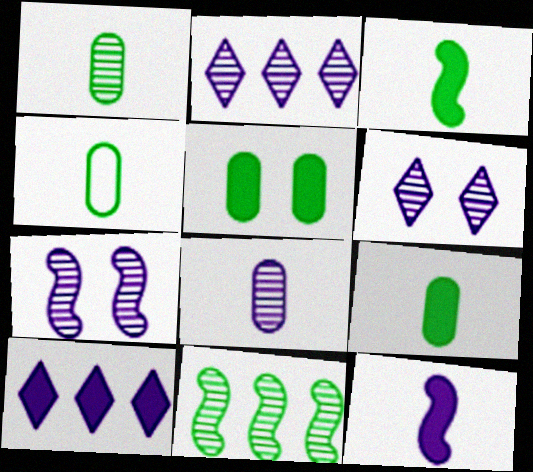[[1, 4, 9], 
[2, 7, 8]]